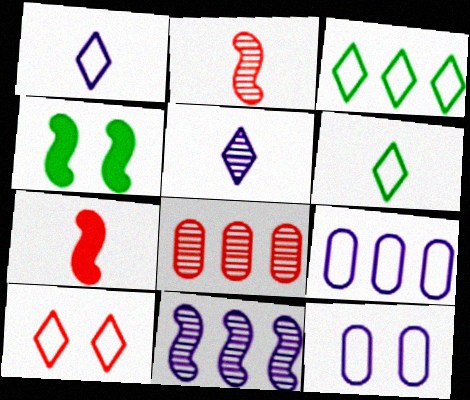[[1, 3, 10], 
[1, 4, 8], 
[7, 8, 10]]